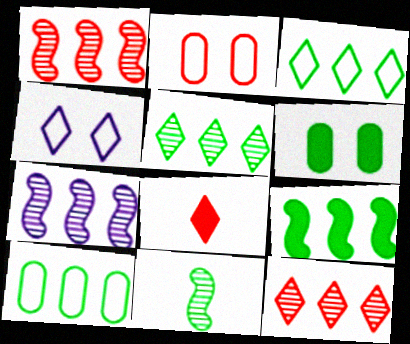[[1, 2, 8], 
[3, 6, 11], 
[4, 5, 8], 
[5, 9, 10]]